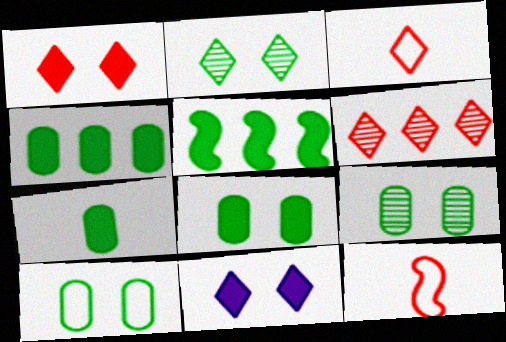[[1, 3, 6], 
[4, 7, 8], 
[8, 9, 10]]